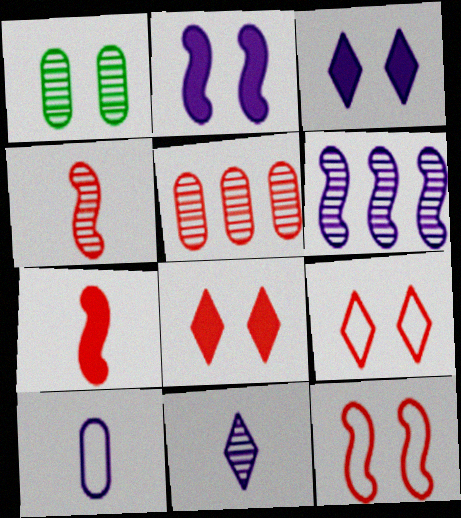[[1, 2, 9], 
[1, 3, 12], 
[3, 6, 10], 
[5, 7, 9]]